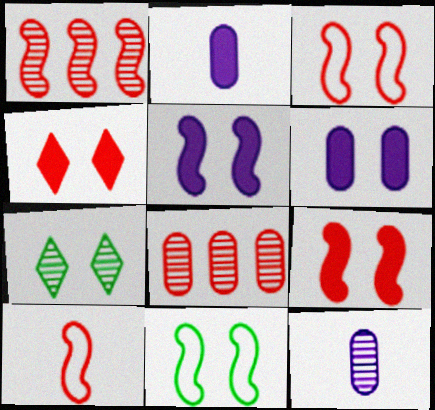[[1, 7, 12], 
[1, 9, 10], 
[3, 6, 7], 
[4, 8, 10]]